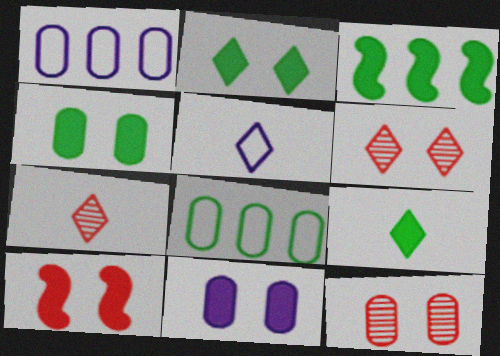[[2, 10, 11], 
[3, 4, 9], 
[3, 5, 12], 
[5, 7, 9]]